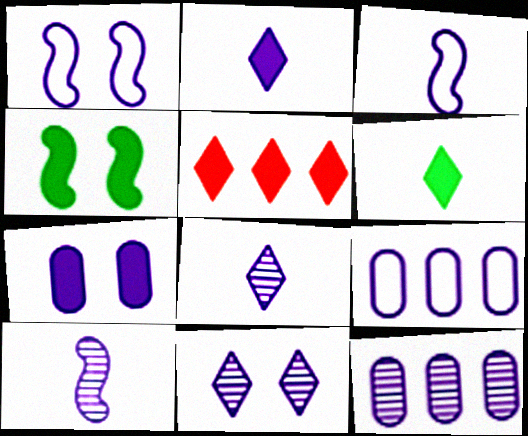[[1, 2, 12], 
[1, 7, 11], 
[10, 11, 12]]